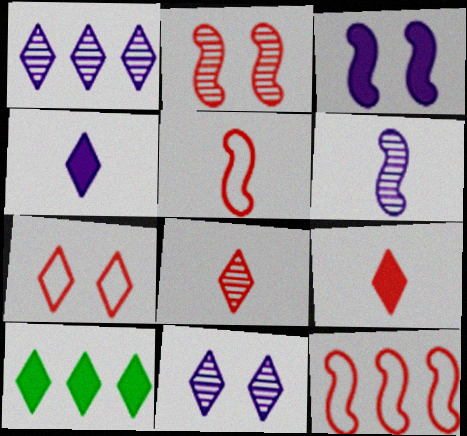[]